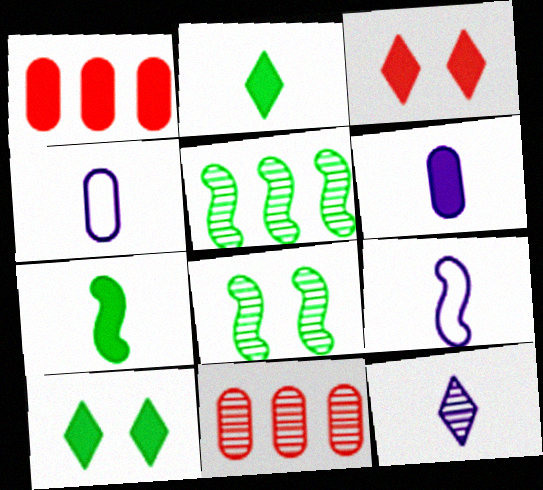[[3, 4, 5], 
[6, 9, 12], 
[8, 11, 12], 
[9, 10, 11]]